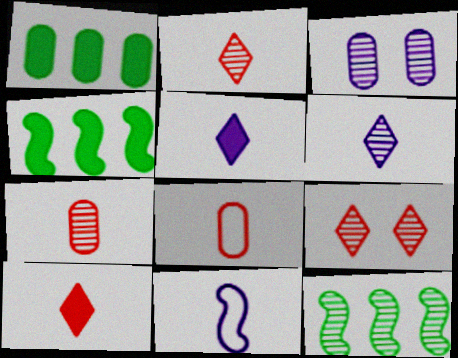[[1, 3, 8], 
[1, 9, 11], 
[2, 3, 12]]